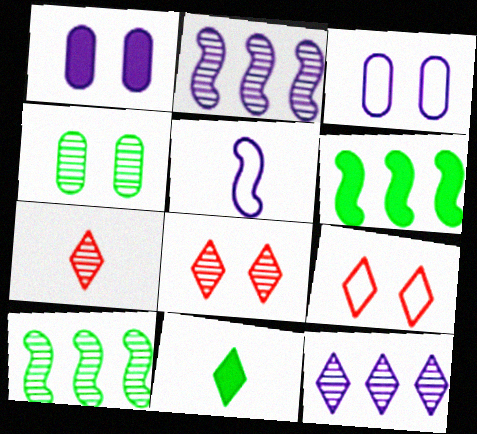[[1, 5, 12], 
[2, 4, 7], 
[3, 6, 7], 
[9, 11, 12]]